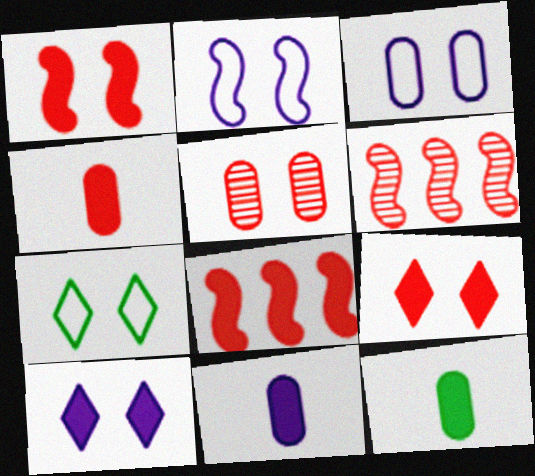[[4, 8, 9], 
[4, 11, 12], 
[6, 7, 11], 
[8, 10, 12]]